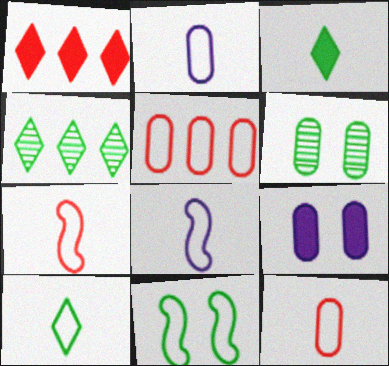[[1, 6, 8], 
[2, 7, 10], 
[4, 7, 9], 
[8, 10, 12]]